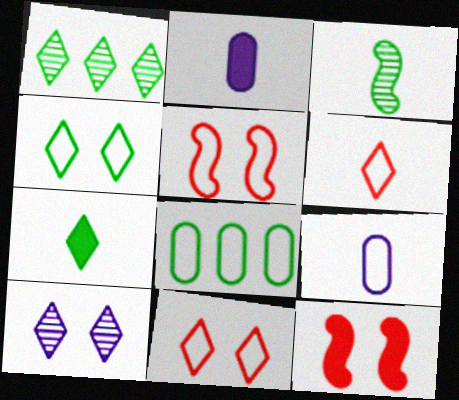[[1, 2, 5], 
[1, 4, 7], 
[1, 9, 12], 
[2, 3, 6]]